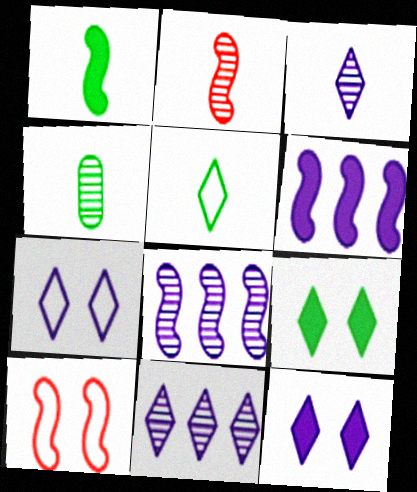[[1, 4, 5], 
[1, 8, 10], 
[2, 3, 4]]